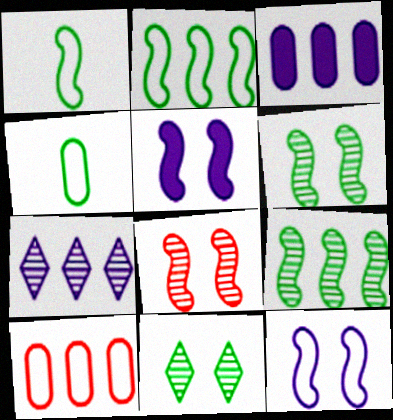[]